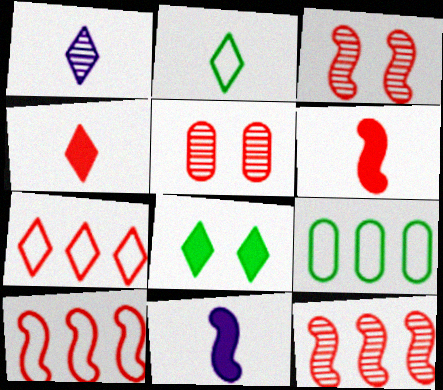[[1, 2, 4], 
[1, 7, 8], 
[3, 6, 10], 
[4, 5, 10], 
[5, 6, 7]]